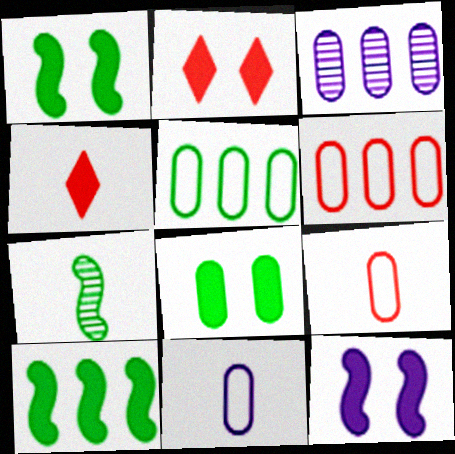[[2, 8, 12], 
[3, 8, 9], 
[4, 7, 11]]